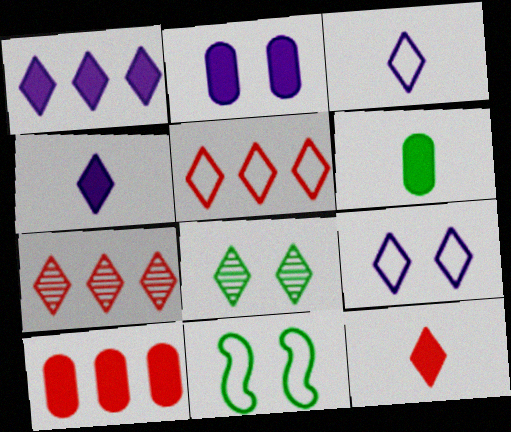[[2, 6, 10], 
[4, 5, 8]]